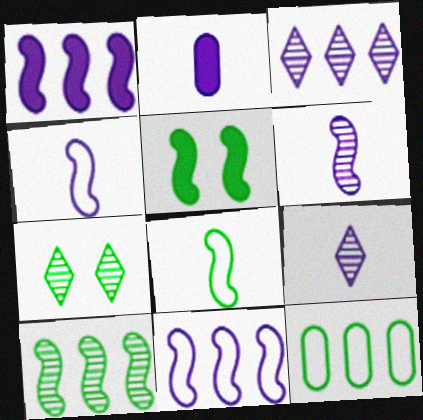[[2, 4, 9], 
[5, 8, 10]]